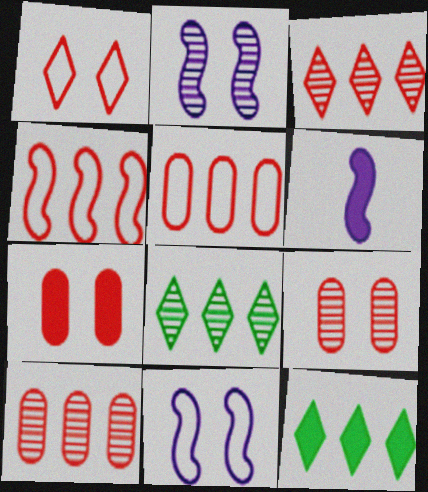[[6, 7, 12]]